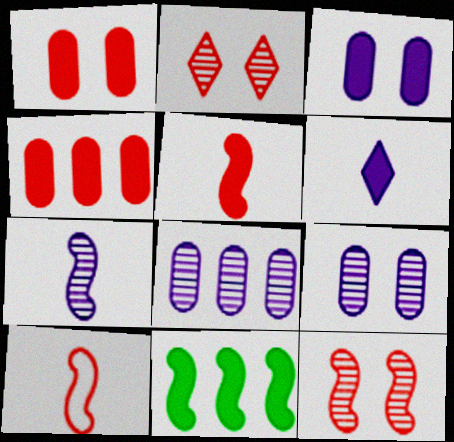[[1, 6, 11], 
[2, 4, 10]]